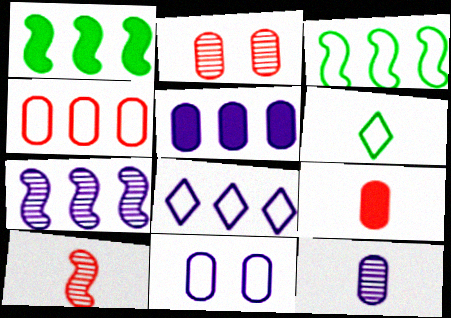[[2, 4, 9], 
[3, 4, 8], 
[5, 7, 8], 
[5, 11, 12]]